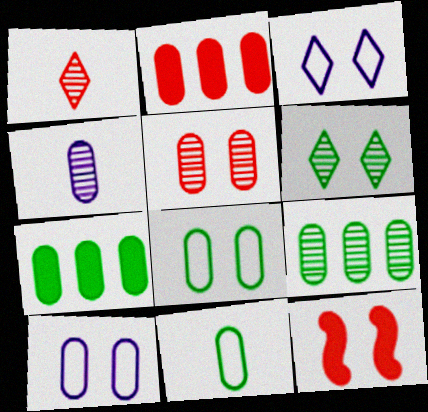[[2, 4, 8], 
[4, 5, 9], 
[6, 10, 12]]